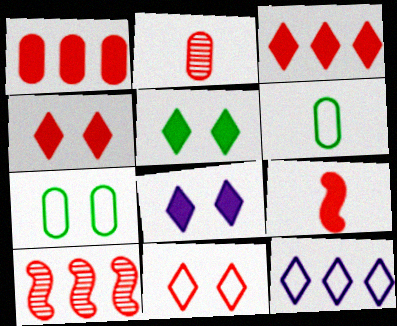[[1, 4, 9], 
[4, 5, 8], 
[6, 8, 10]]